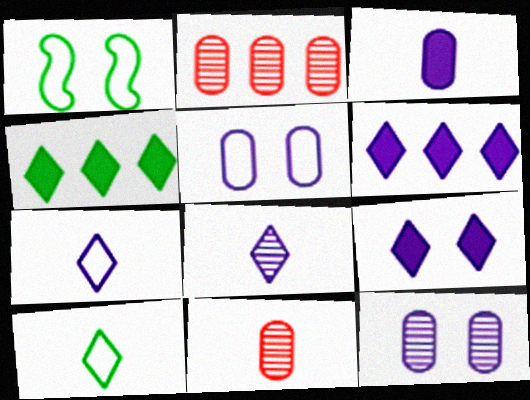[[1, 6, 11]]